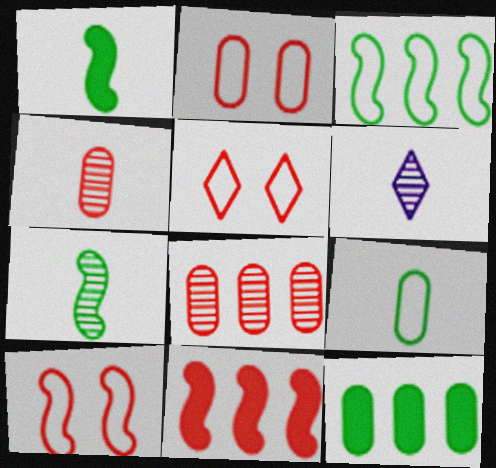[[2, 5, 10], 
[4, 5, 11], 
[4, 6, 7], 
[6, 10, 12]]